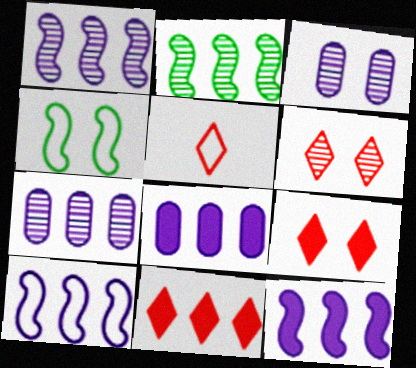[[1, 10, 12], 
[3, 4, 9], 
[5, 6, 11]]